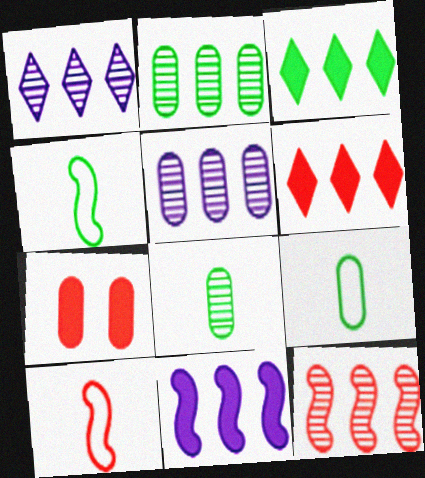[[1, 2, 12], 
[1, 4, 7], 
[5, 7, 9]]